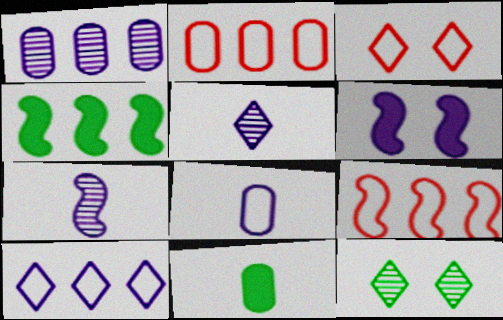[]